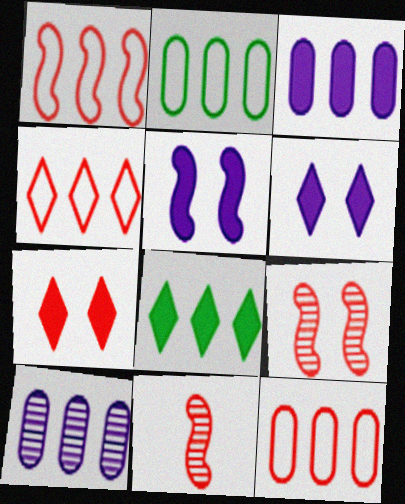[[1, 4, 12], 
[1, 8, 10], 
[2, 6, 11], 
[7, 11, 12]]